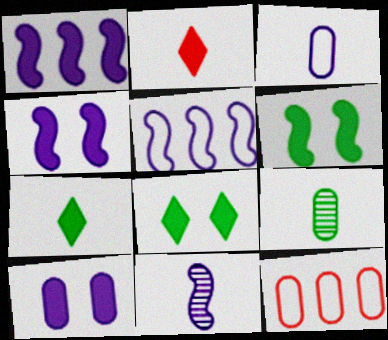[[4, 5, 11], 
[8, 11, 12], 
[9, 10, 12]]